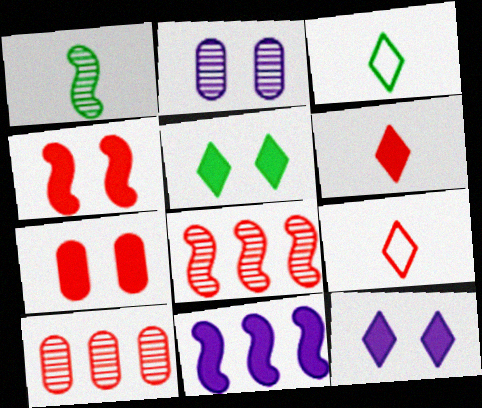[[4, 9, 10], 
[7, 8, 9]]